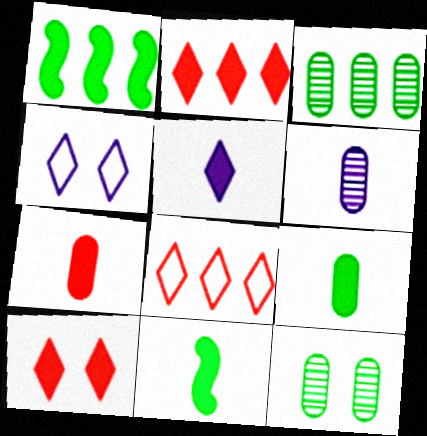[[5, 7, 11]]